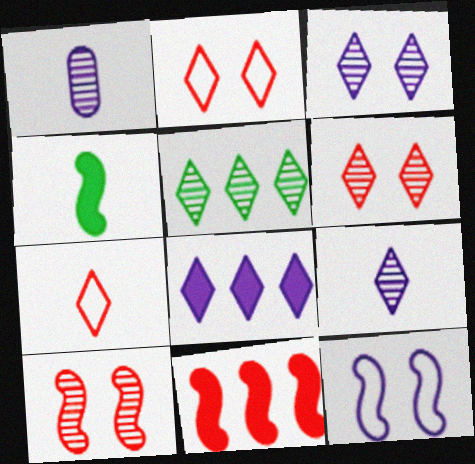[[1, 4, 7], 
[1, 5, 10], 
[1, 8, 12], 
[5, 6, 9]]